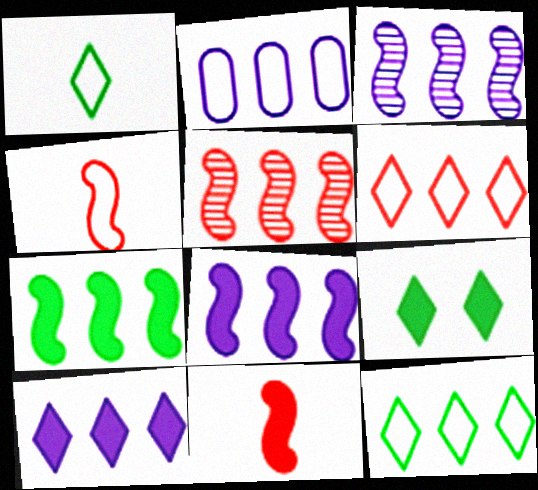[[2, 3, 10]]